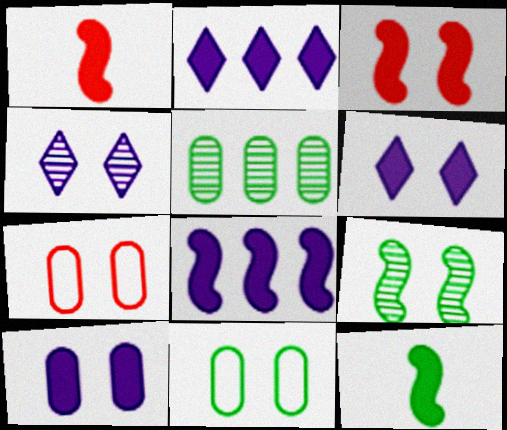[[3, 4, 11], 
[3, 8, 12], 
[6, 7, 9]]